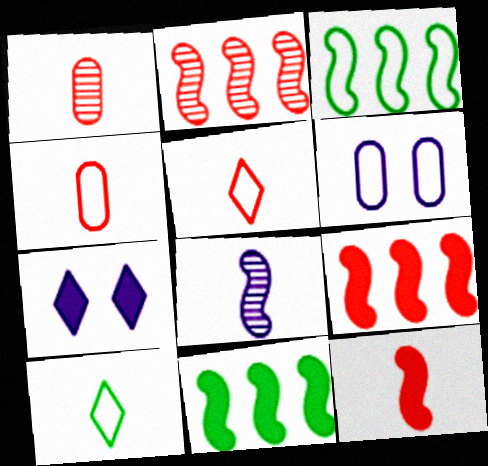[[1, 3, 7], 
[1, 5, 12], 
[3, 5, 6]]